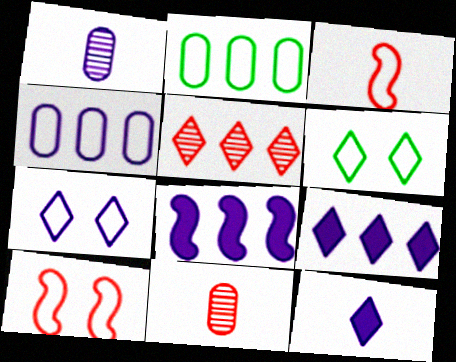[[1, 7, 8], 
[2, 3, 7], 
[2, 5, 8], 
[3, 4, 6], 
[5, 6, 12], 
[6, 8, 11]]